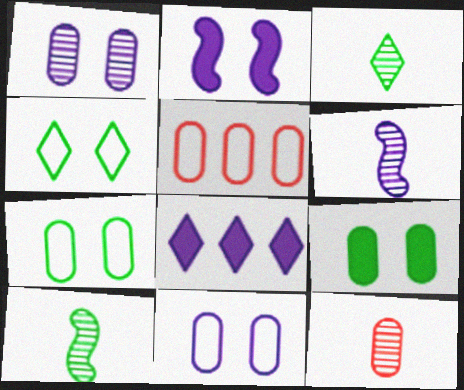[[2, 3, 5], 
[3, 6, 12], 
[6, 8, 11]]